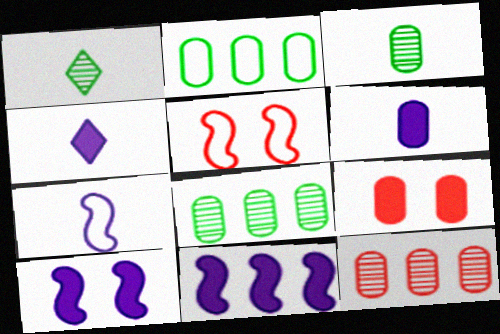[[4, 5, 8]]